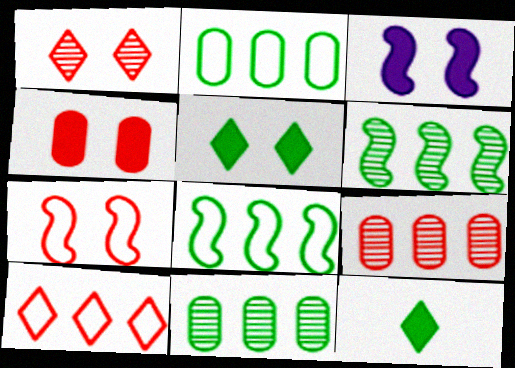[[1, 4, 7], 
[3, 4, 5]]